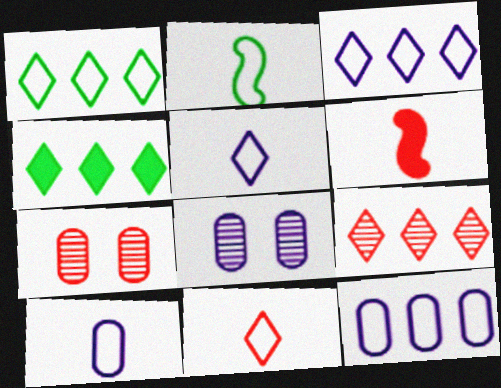[[1, 6, 8], 
[2, 10, 11], 
[3, 4, 9]]